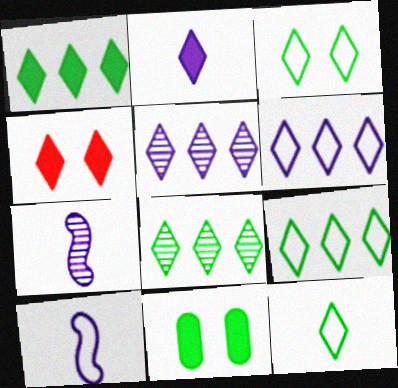[[1, 2, 4], 
[1, 8, 9], 
[3, 9, 12], 
[4, 5, 12]]